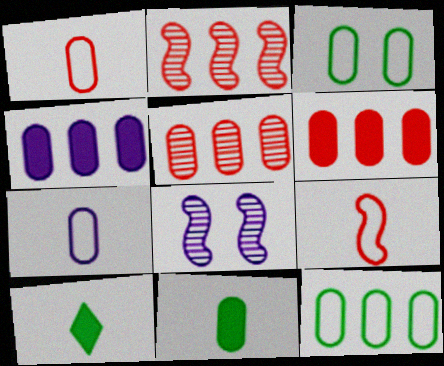[[4, 5, 12]]